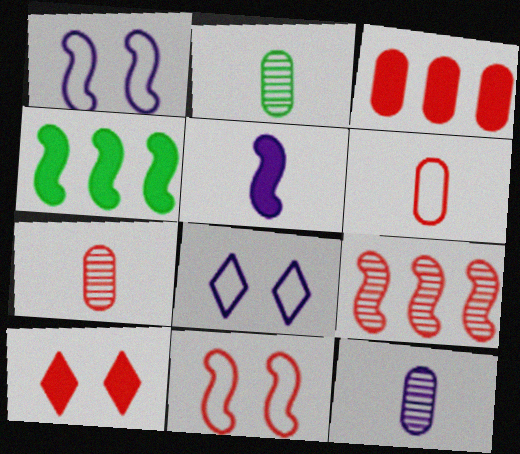[[2, 7, 12], 
[4, 7, 8], 
[6, 9, 10]]